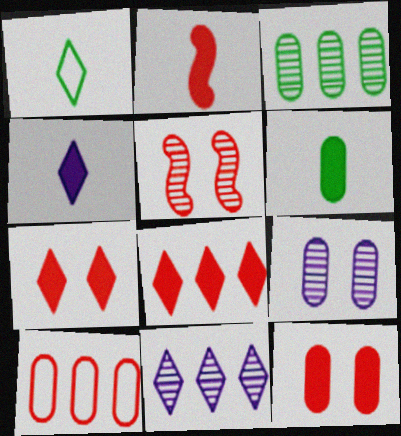[[1, 7, 11], 
[2, 4, 6], 
[2, 8, 12], 
[6, 9, 10]]